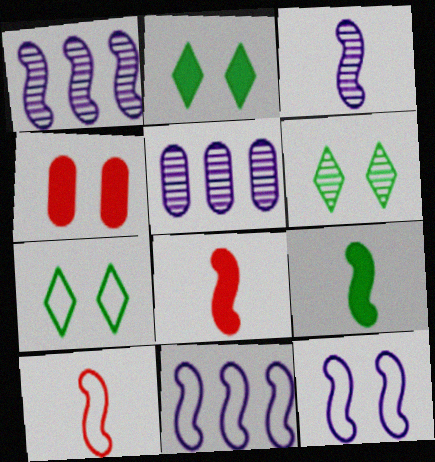[[2, 5, 10], 
[2, 6, 7], 
[3, 9, 10], 
[4, 6, 12], 
[5, 7, 8]]